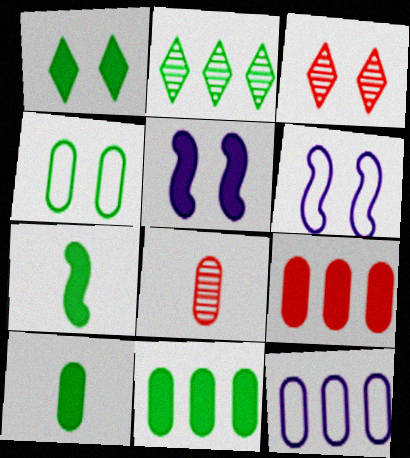[[1, 7, 11], 
[2, 4, 7], 
[3, 4, 5], 
[3, 7, 12]]